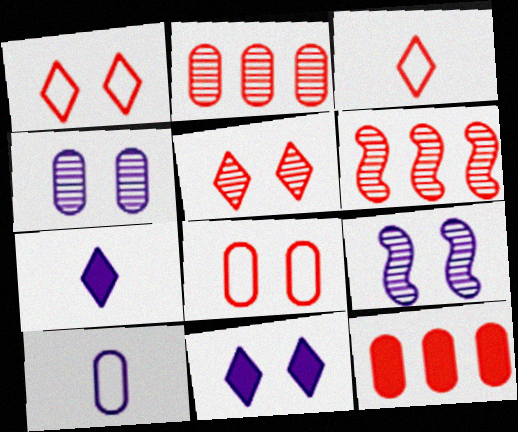[]